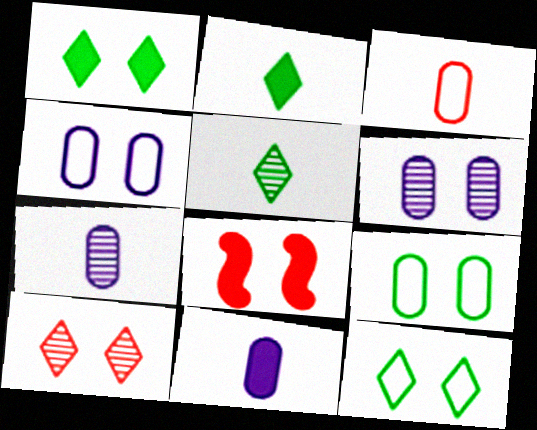[[6, 8, 12]]